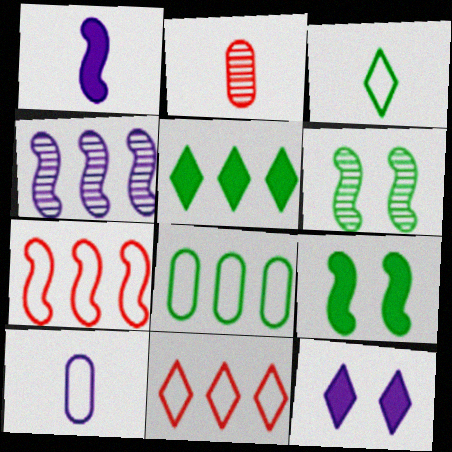[[1, 2, 3], 
[1, 6, 7], 
[4, 10, 12]]